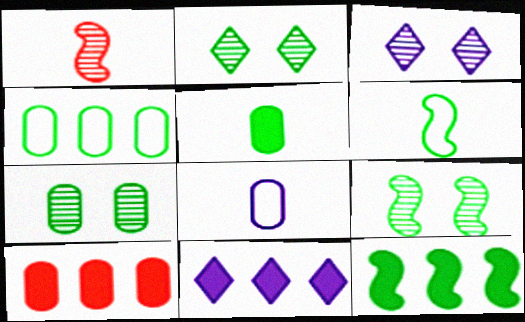[[2, 7, 9], 
[3, 6, 10], 
[4, 5, 7], 
[6, 9, 12], 
[7, 8, 10], 
[10, 11, 12]]